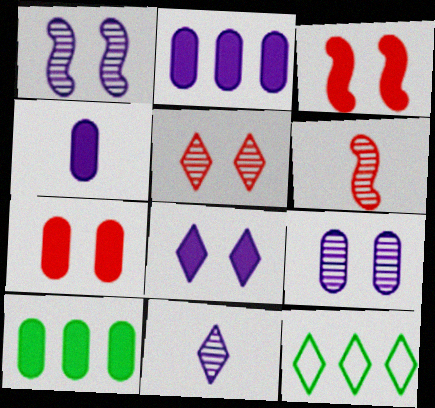[[4, 7, 10]]